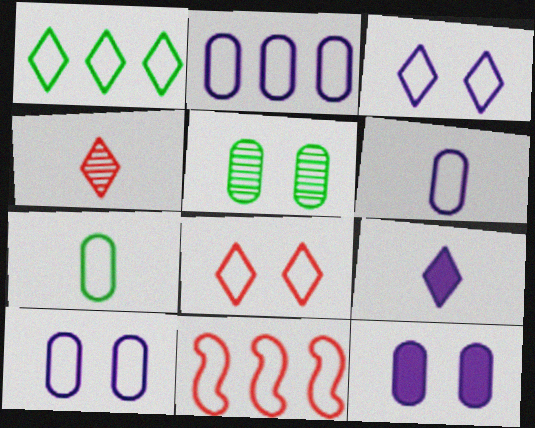[[1, 2, 11], 
[2, 6, 10], 
[3, 7, 11], 
[5, 9, 11]]